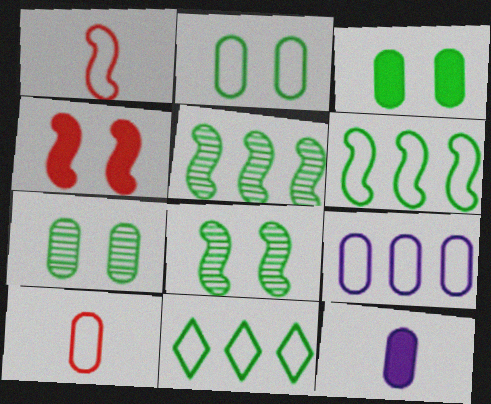[[2, 3, 7], 
[2, 9, 10]]